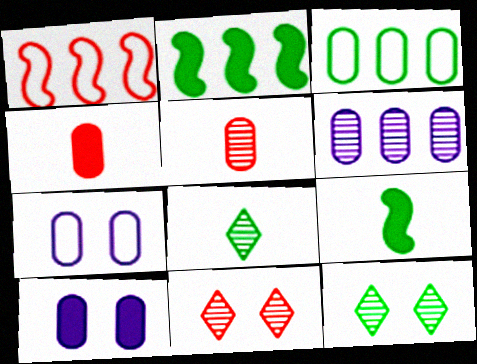[[1, 4, 11], 
[1, 8, 10], 
[3, 5, 10], 
[3, 9, 12]]